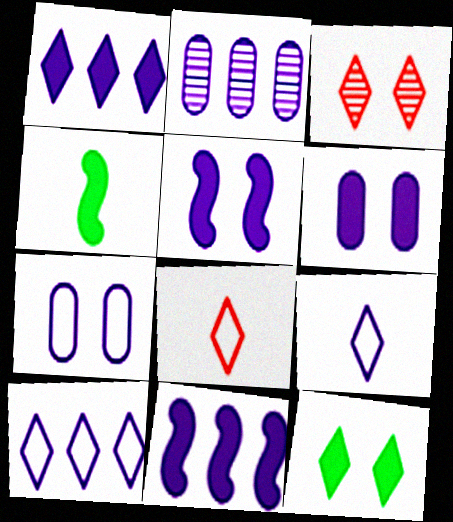[[2, 5, 9], 
[2, 10, 11]]